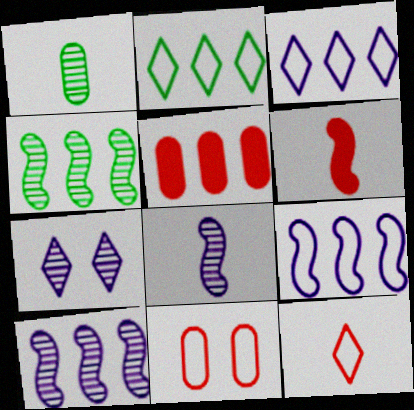[[2, 5, 10], 
[3, 4, 5]]